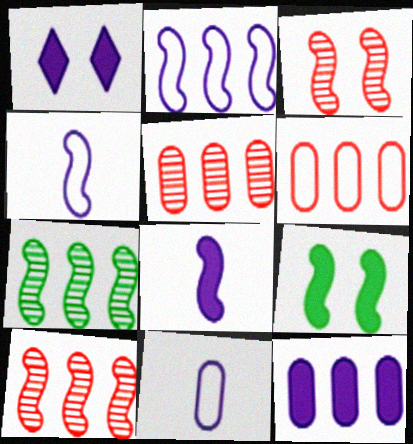[[1, 8, 12], 
[4, 9, 10]]